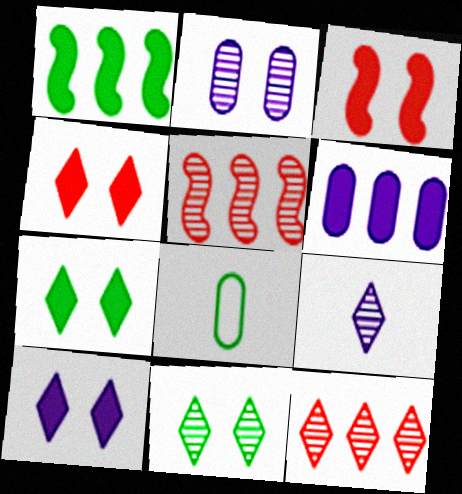[[1, 8, 11], 
[4, 7, 10], 
[5, 8, 10], 
[9, 11, 12]]